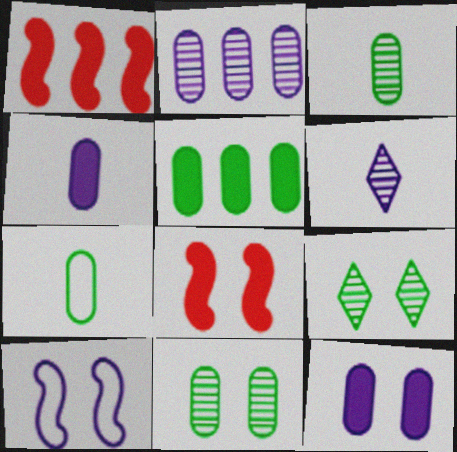[[5, 7, 11]]